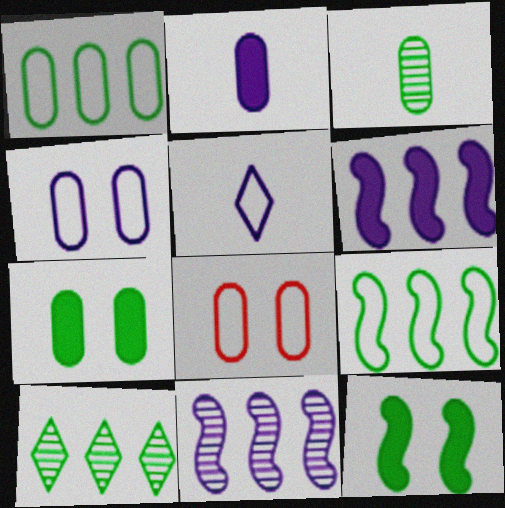[[1, 3, 7], 
[5, 8, 9]]